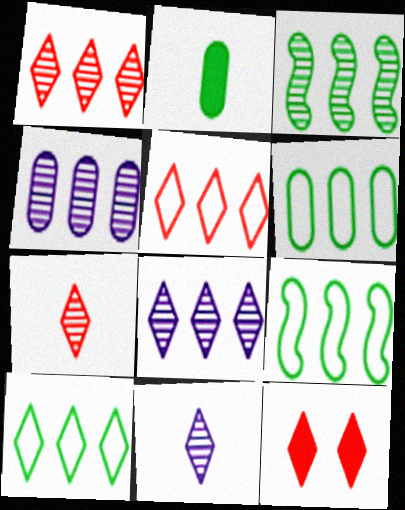[[1, 3, 4], 
[5, 7, 12], 
[6, 9, 10], 
[10, 11, 12]]